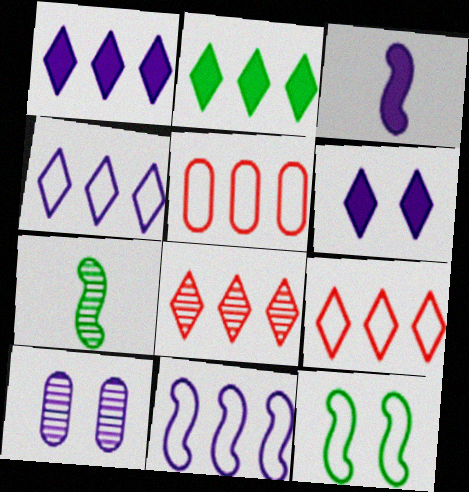[[2, 4, 8], 
[3, 4, 10], 
[5, 6, 7], 
[7, 8, 10]]